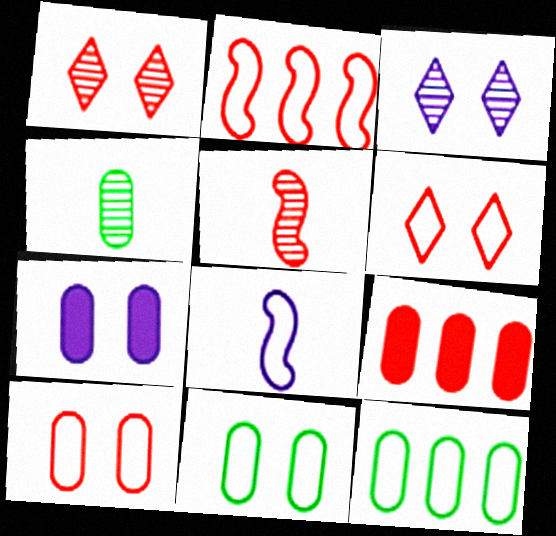[[5, 6, 9], 
[6, 8, 12]]